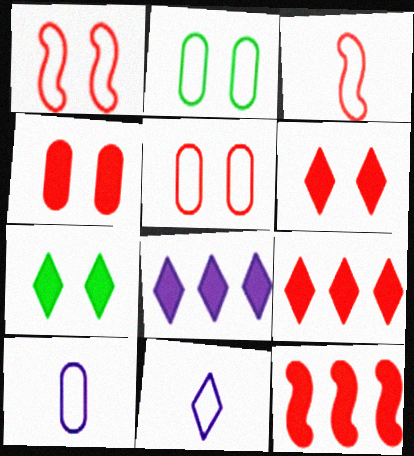[]